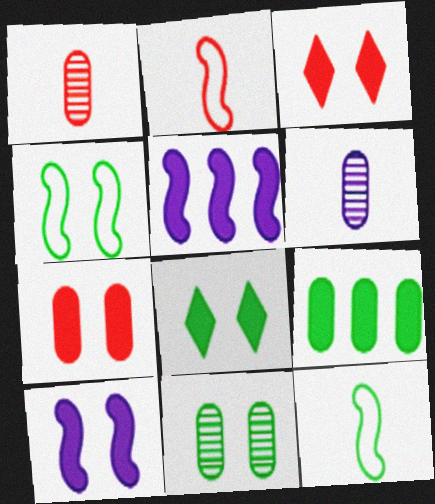[[4, 8, 11], 
[7, 8, 10]]